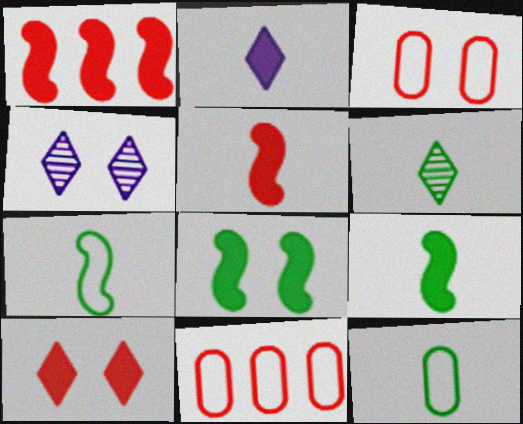[[1, 4, 12], 
[3, 4, 8], 
[4, 9, 11], 
[6, 9, 12]]